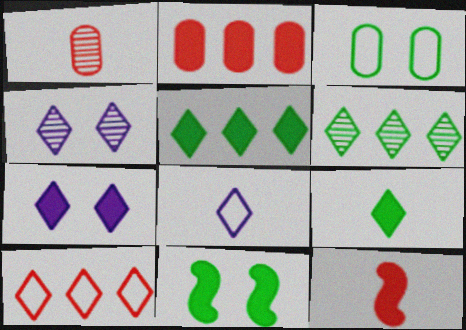[[4, 9, 10]]